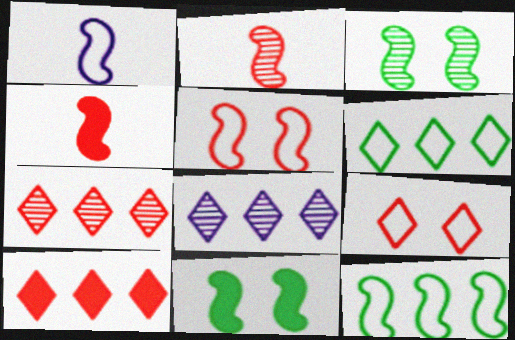[[1, 5, 12], 
[6, 8, 10]]